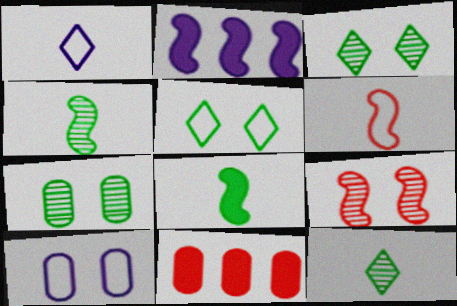[]